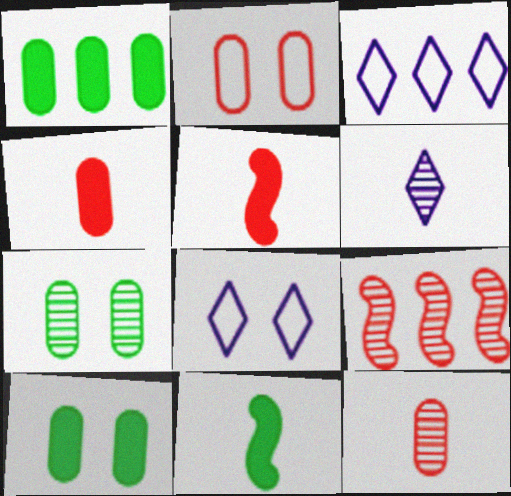[[1, 3, 9], 
[3, 5, 7], 
[6, 7, 9]]